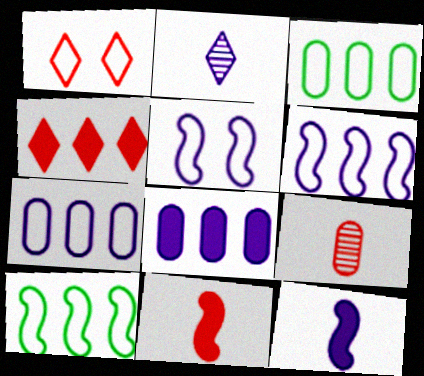[[2, 5, 8]]